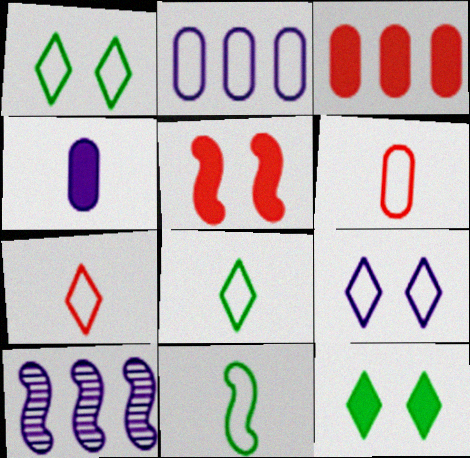[[4, 9, 10], 
[5, 10, 11], 
[6, 10, 12]]